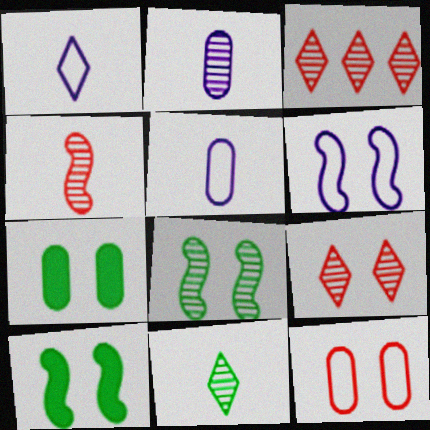[[2, 3, 8], 
[2, 4, 11], 
[3, 5, 10], 
[6, 7, 9]]